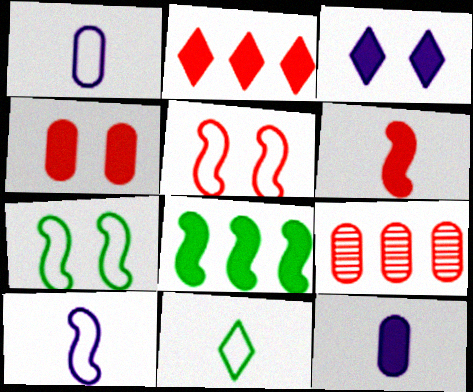[[2, 4, 6]]